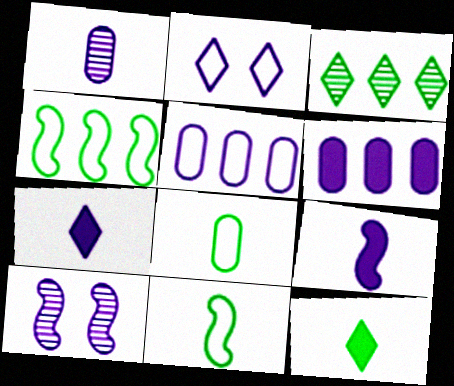[[5, 7, 10]]